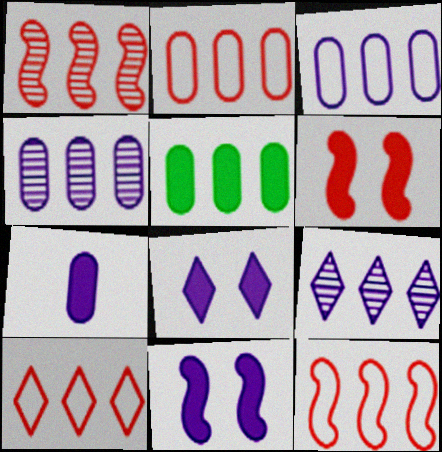[[2, 4, 5], 
[2, 10, 12], 
[5, 9, 12]]